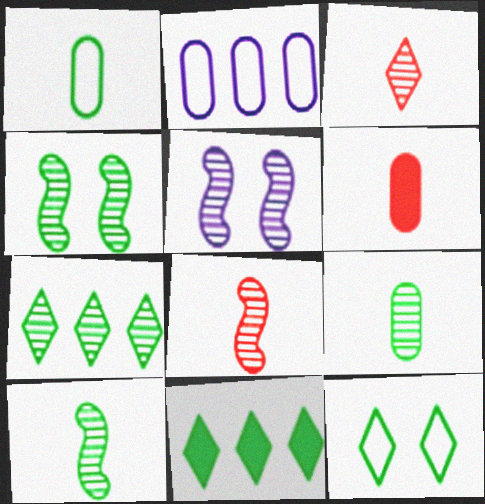[[1, 4, 11], 
[4, 7, 9]]